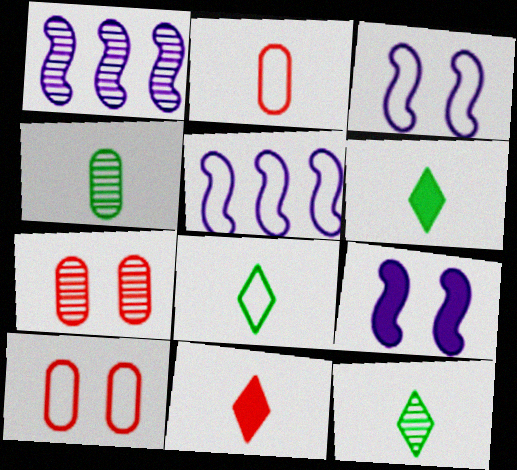[[1, 6, 10], 
[1, 7, 12], 
[5, 6, 7], 
[5, 8, 10], 
[6, 8, 12]]